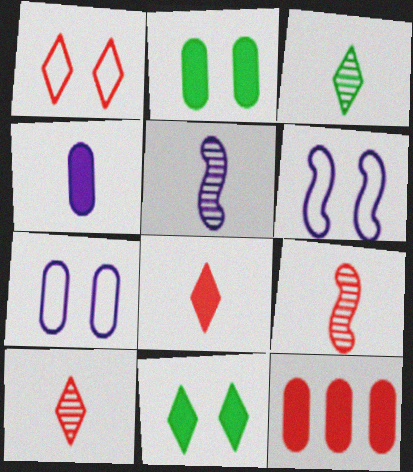[[1, 9, 12], 
[2, 4, 12], 
[3, 6, 12]]